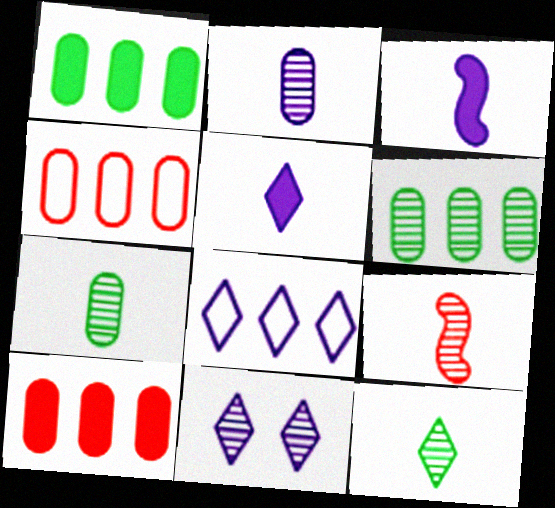[[2, 9, 12], 
[5, 8, 11], 
[6, 9, 11]]